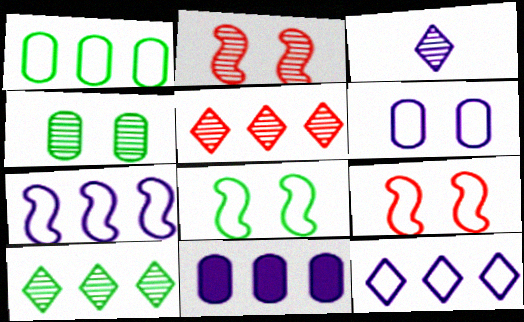[]